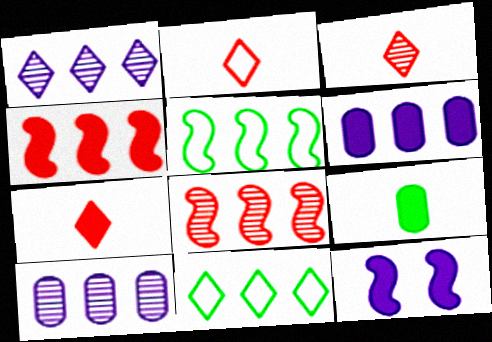[[2, 3, 7], 
[4, 10, 11], 
[6, 8, 11]]